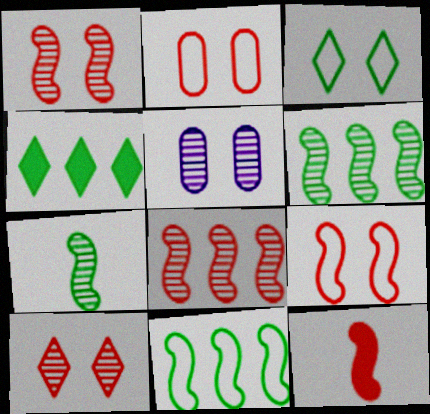[[8, 9, 12]]